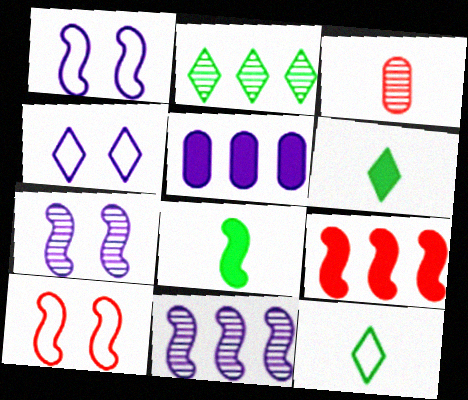[[2, 3, 7], 
[8, 10, 11]]